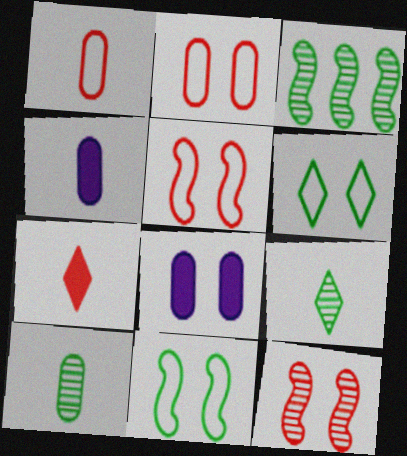[[1, 4, 10], 
[6, 8, 12]]